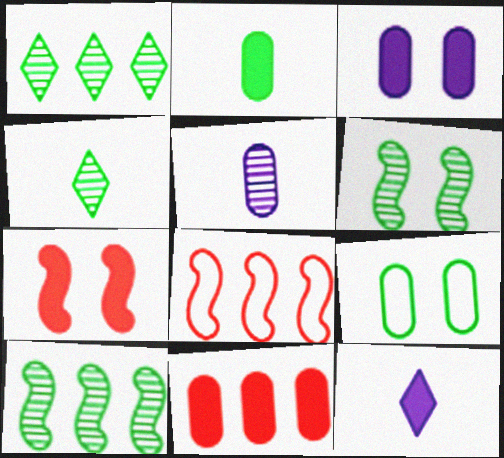[[2, 3, 11], 
[3, 4, 8], 
[5, 9, 11]]